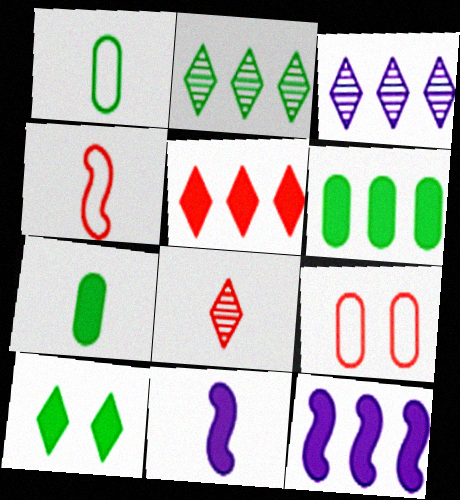[[1, 8, 11], 
[2, 9, 11], 
[5, 6, 12]]